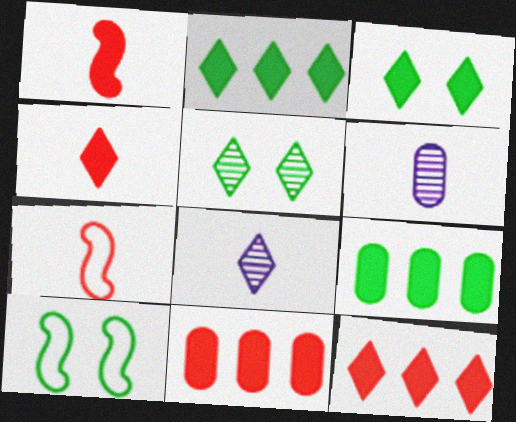[[6, 10, 12], 
[8, 10, 11]]